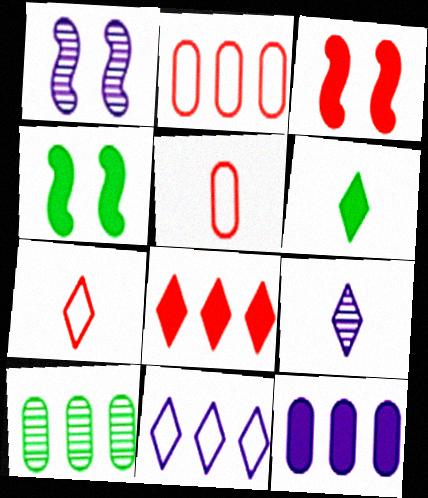[[1, 2, 6], 
[2, 4, 9], 
[2, 10, 12], 
[3, 6, 12], 
[6, 7, 9]]